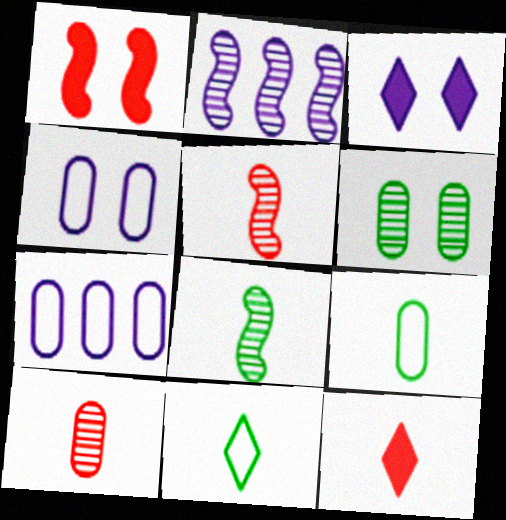[]